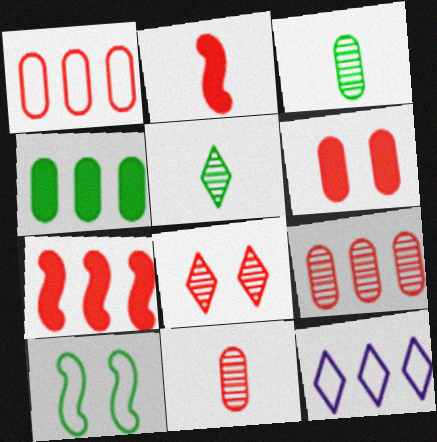[[1, 2, 8], 
[1, 6, 11], 
[4, 5, 10]]